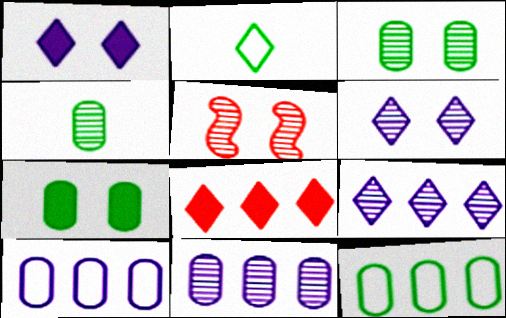[[2, 6, 8], 
[3, 5, 6], 
[4, 5, 9], 
[4, 7, 12]]